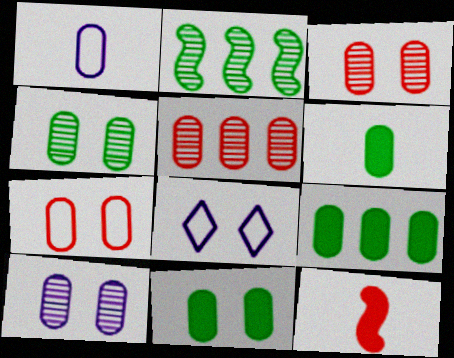[[1, 3, 9], 
[1, 5, 11], 
[3, 4, 10], 
[6, 9, 11], 
[7, 10, 11]]